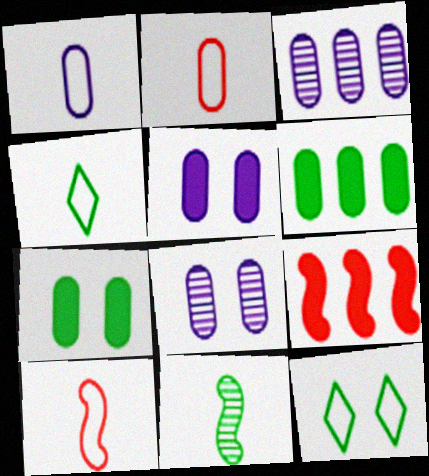[[1, 3, 5], 
[1, 4, 10], 
[2, 3, 7], 
[2, 6, 8], 
[4, 8, 9], 
[6, 11, 12]]